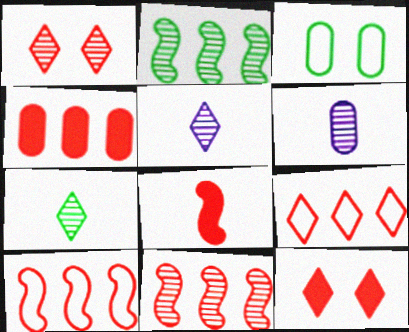[[1, 2, 6], 
[3, 4, 6], 
[4, 8, 12], 
[4, 9, 11]]